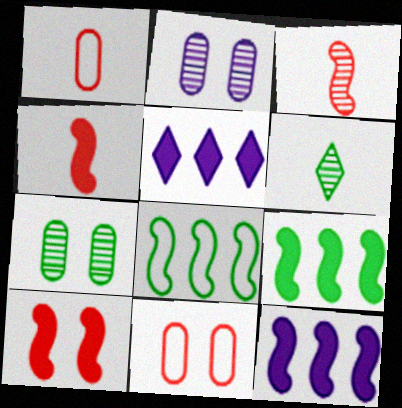[[6, 11, 12]]